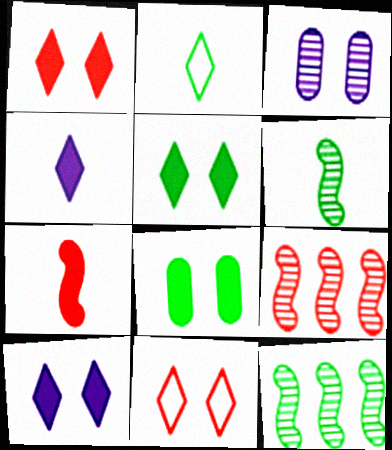[[1, 5, 10], 
[2, 8, 12]]